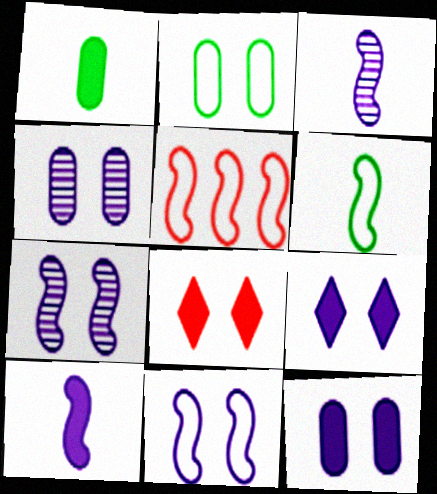[[2, 7, 8], 
[4, 9, 11], 
[5, 6, 11]]